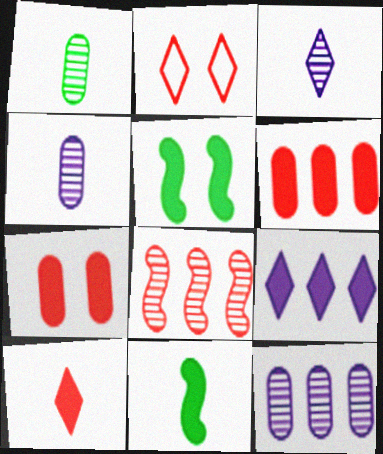[[2, 11, 12], 
[7, 9, 11]]